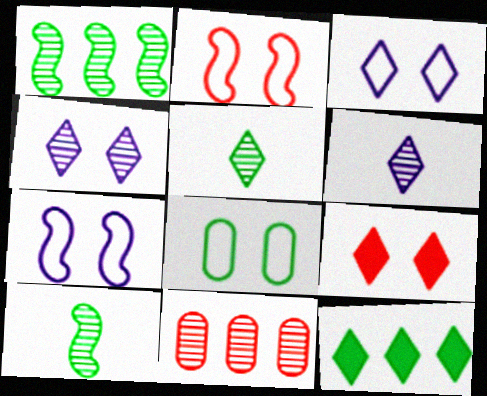[[2, 3, 8], 
[4, 10, 11], 
[8, 10, 12]]